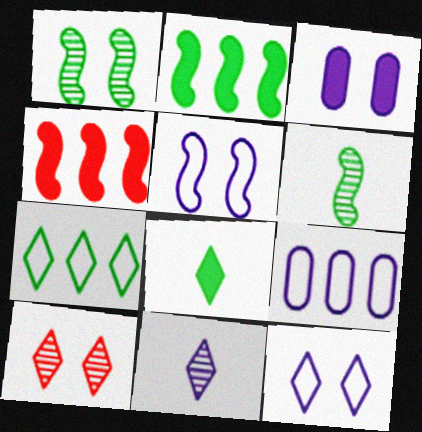[[3, 4, 8], 
[4, 5, 6]]